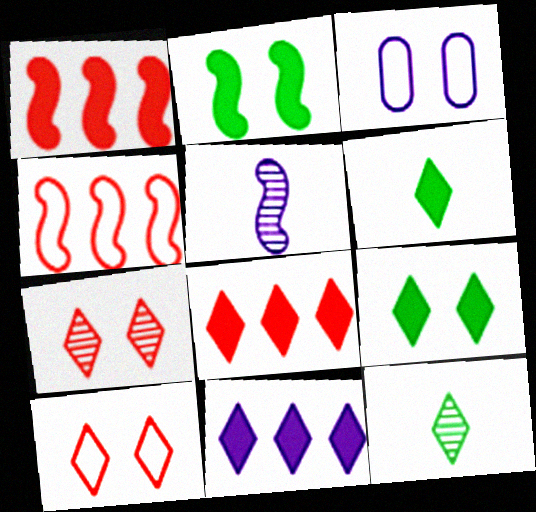[[1, 3, 12], 
[2, 3, 7], 
[2, 4, 5], 
[3, 5, 11], 
[10, 11, 12]]